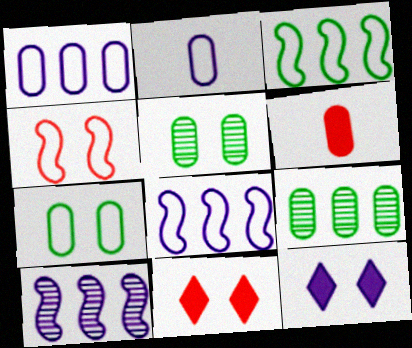[[1, 5, 6], 
[2, 10, 12], 
[4, 5, 12]]